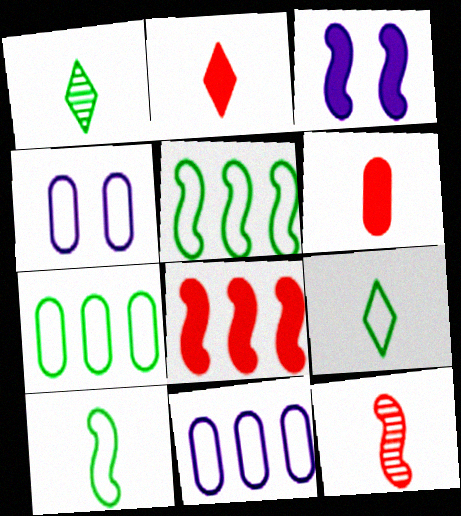[[1, 4, 8], 
[3, 5, 12]]